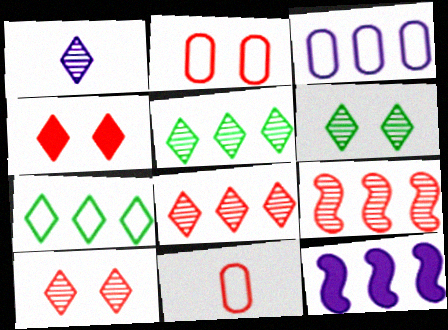[[1, 4, 7], 
[1, 5, 10], 
[1, 6, 8], 
[4, 9, 11], 
[6, 11, 12]]